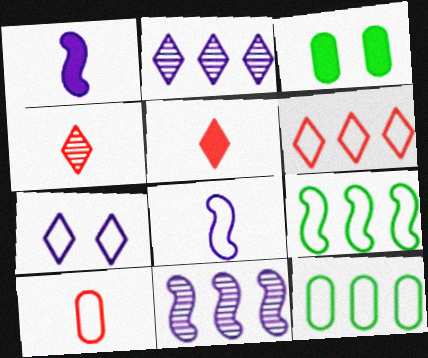[[7, 9, 10]]